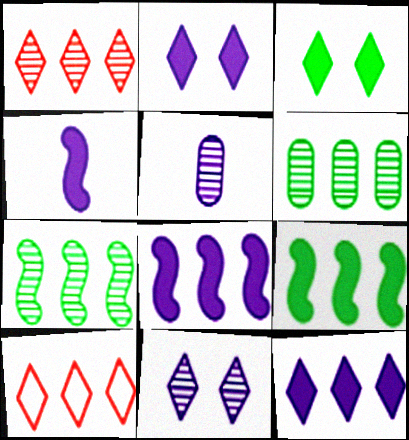[[6, 8, 10]]